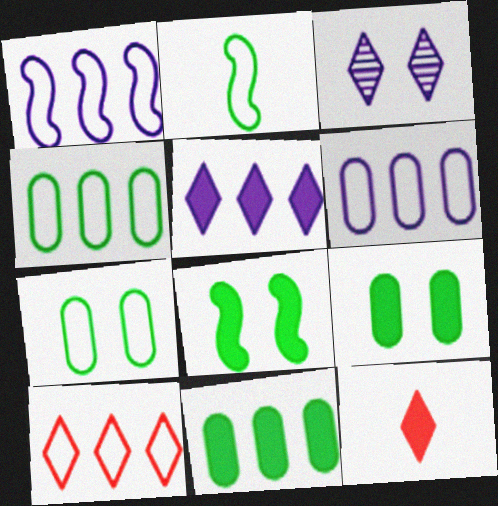[[1, 4, 10]]